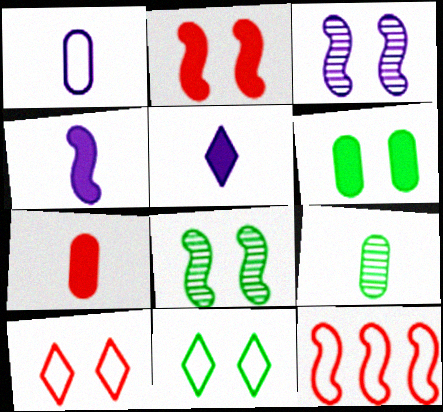[[1, 7, 9], 
[1, 11, 12], 
[3, 6, 10], 
[4, 8, 12], 
[6, 8, 11]]